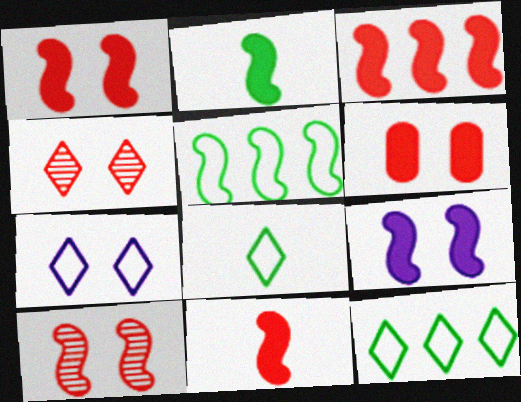[[1, 3, 11], 
[2, 3, 9]]